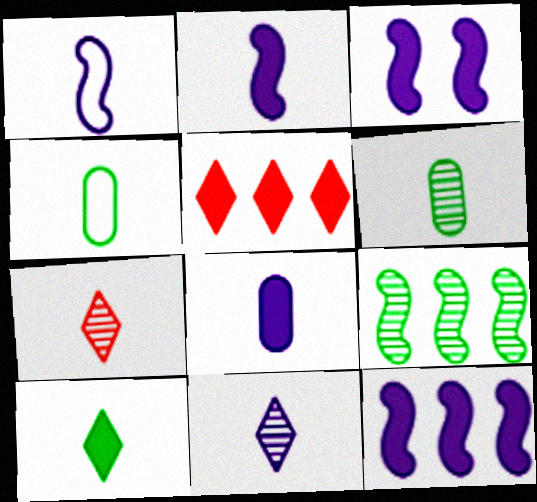[[1, 8, 11], 
[2, 3, 12], 
[2, 4, 7]]